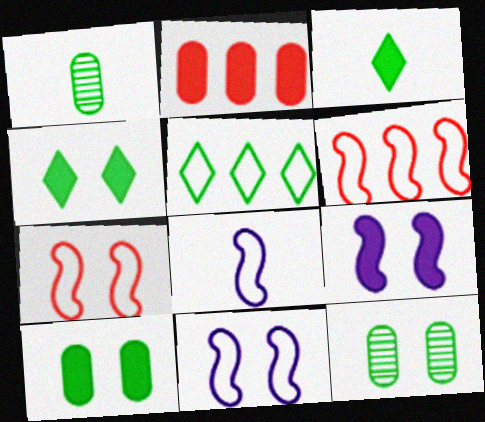[[2, 3, 9]]